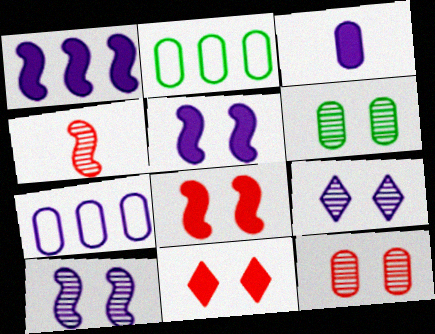[[2, 3, 12]]